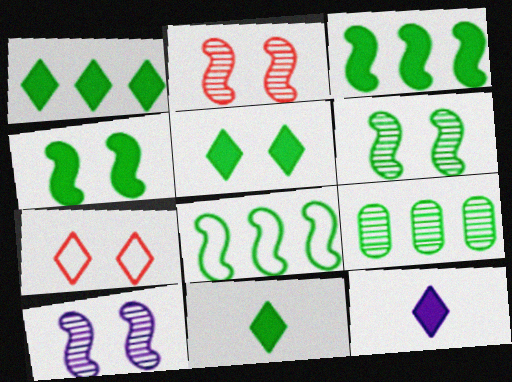[[1, 5, 11], 
[1, 8, 9], 
[2, 6, 10]]